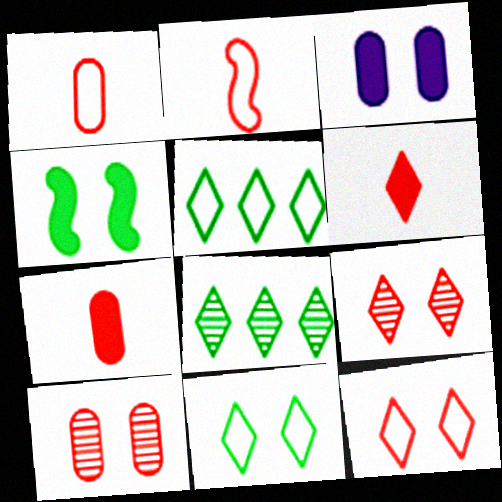[[2, 3, 8]]